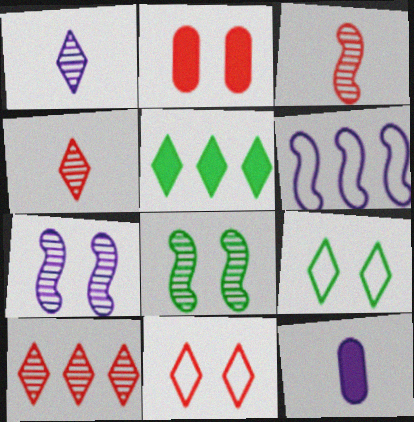[[1, 5, 11], 
[2, 7, 9]]